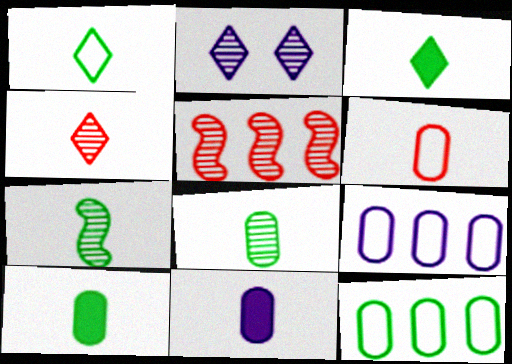[[1, 7, 10], 
[2, 5, 8], 
[6, 8, 11]]